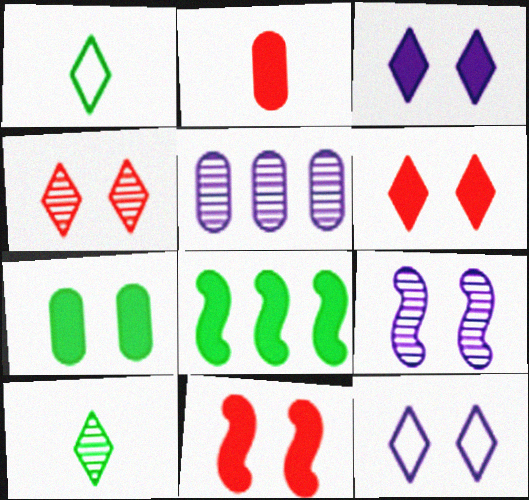[[1, 5, 11], 
[2, 3, 8], 
[3, 7, 11]]